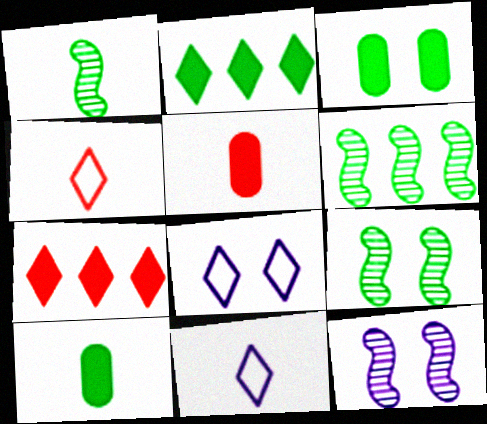[[1, 5, 11], 
[1, 6, 9], 
[5, 6, 8]]